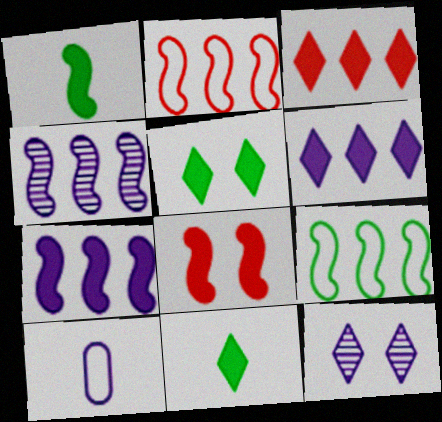[[1, 7, 8], 
[7, 10, 12]]